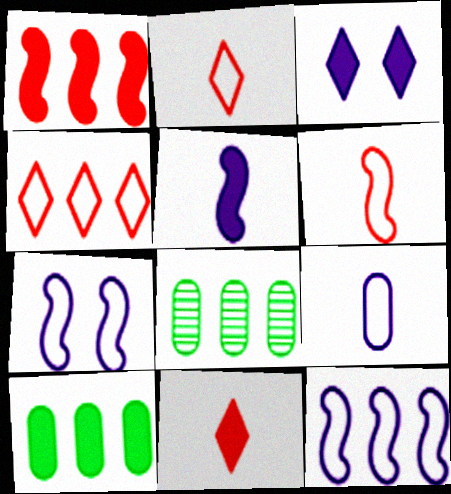[[3, 6, 8], 
[7, 8, 11]]